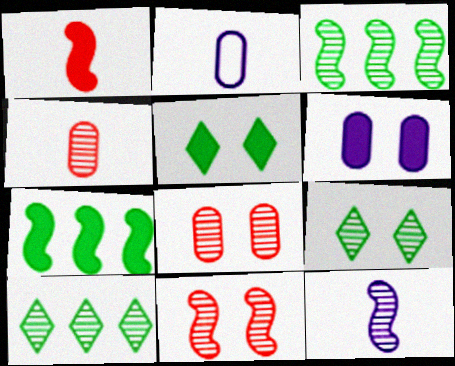[[3, 11, 12], 
[8, 10, 12]]